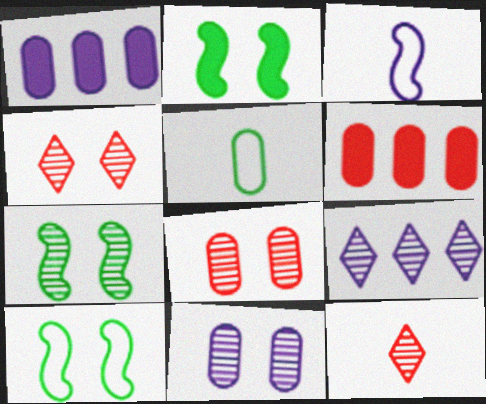[[1, 5, 8], 
[1, 10, 12], 
[2, 7, 10], 
[4, 7, 11], 
[5, 6, 11]]